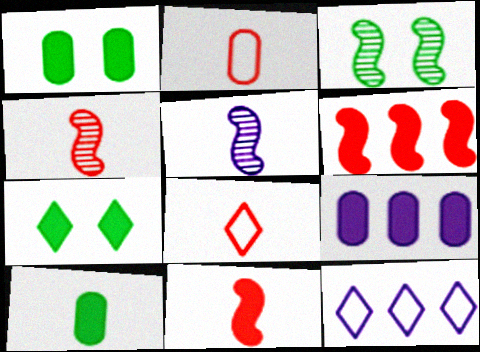[[1, 4, 12], 
[3, 8, 9], 
[5, 8, 10], 
[7, 9, 11]]